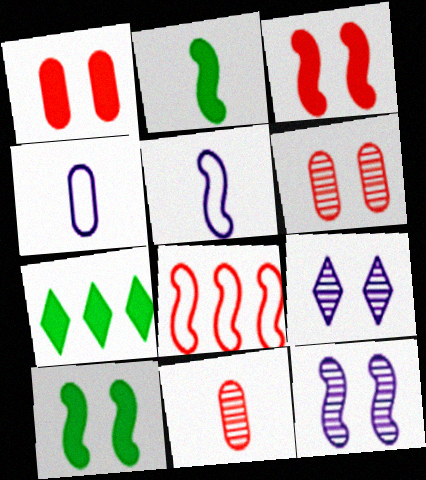[[2, 8, 12], 
[5, 6, 7]]